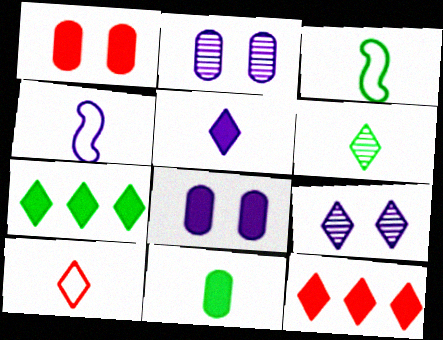[[2, 3, 12], 
[3, 6, 11], 
[5, 6, 10], 
[7, 9, 10]]